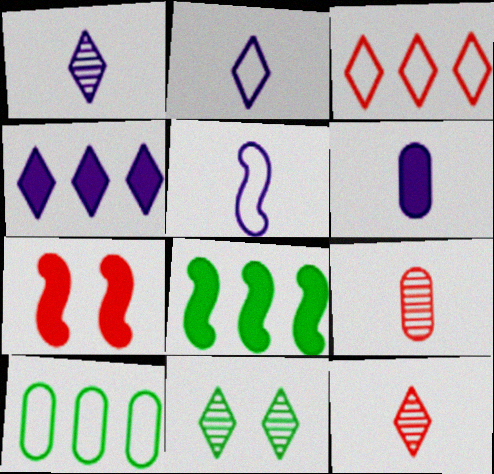[[1, 5, 6], 
[1, 7, 10], 
[3, 7, 9]]